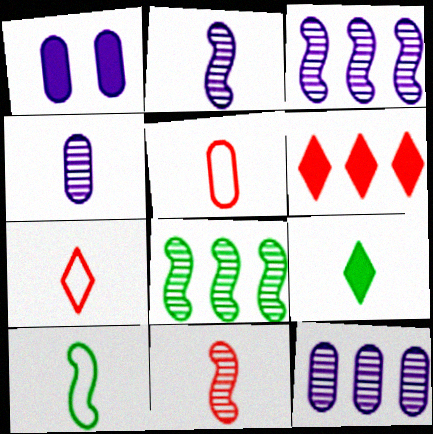[[1, 7, 8], 
[2, 5, 9]]